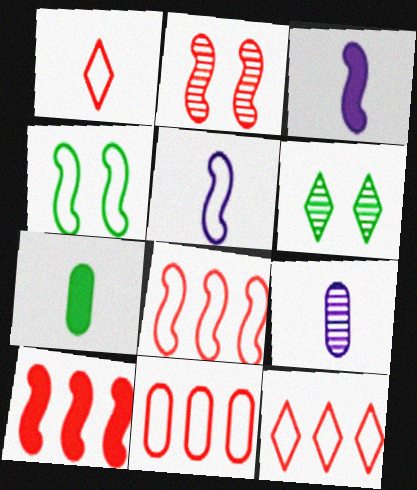[[3, 6, 11], 
[4, 5, 8], 
[8, 11, 12]]